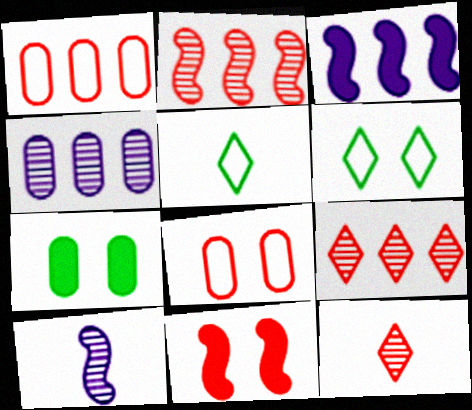[[1, 11, 12], 
[4, 5, 11]]